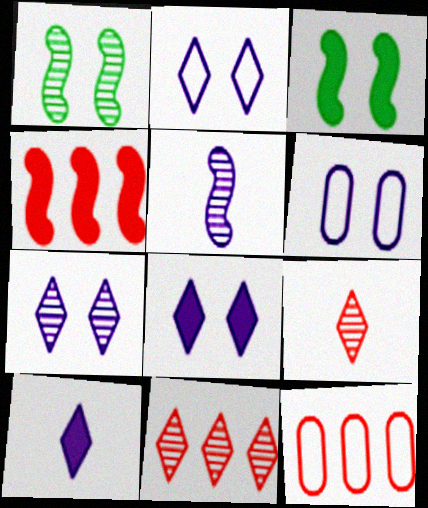[[1, 10, 12], 
[2, 7, 8], 
[4, 11, 12]]